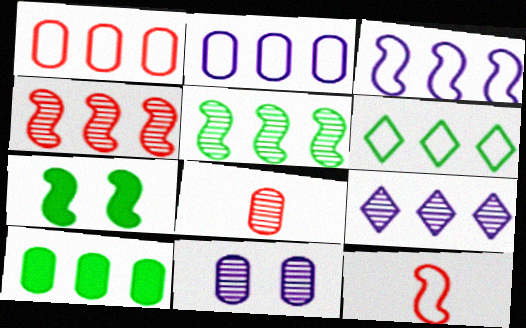[[1, 3, 6], 
[5, 6, 10]]